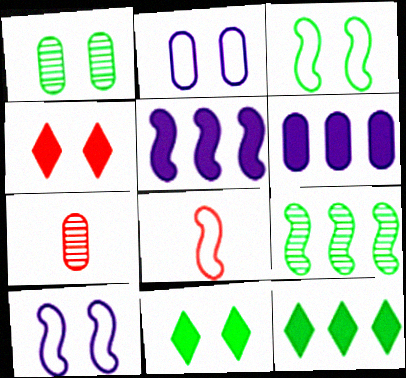[[1, 3, 11], 
[1, 4, 10], 
[7, 10, 12]]